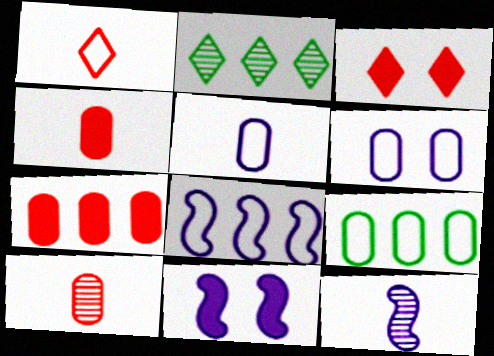[[2, 7, 8], 
[3, 9, 12], 
[8, 11, 12]]